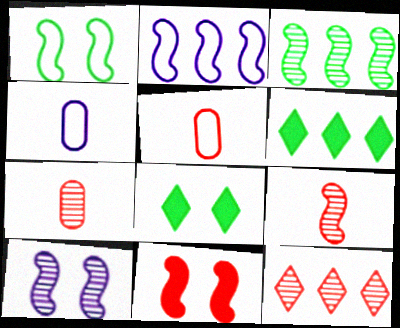[[1, 10, 11], 
[2, 7, 8], 
[3, 9, 10], 
[5, 6, 10], 
[5, 11, 12]]